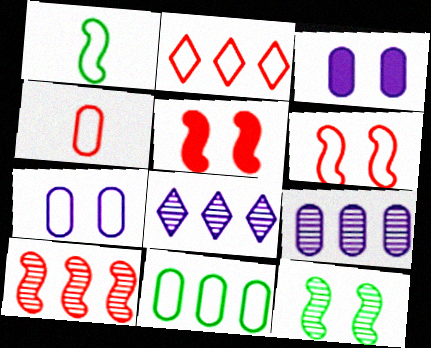[[1, 2, 7], 
[2, 4, 6], 
[4, 7, 11]]